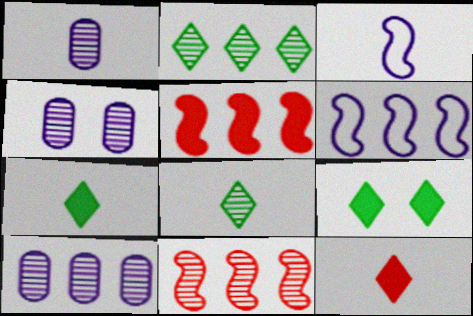[[1, 4, 10], 
[2, 10, 11], 
[4, 8, 11]]